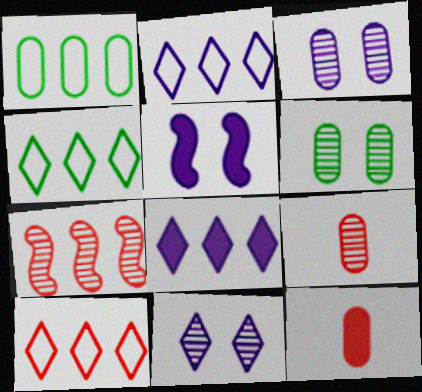[[1, 3, 12], 
[1, 7, 8], 
[2, 4, 10], 
[4, 5, 9]]